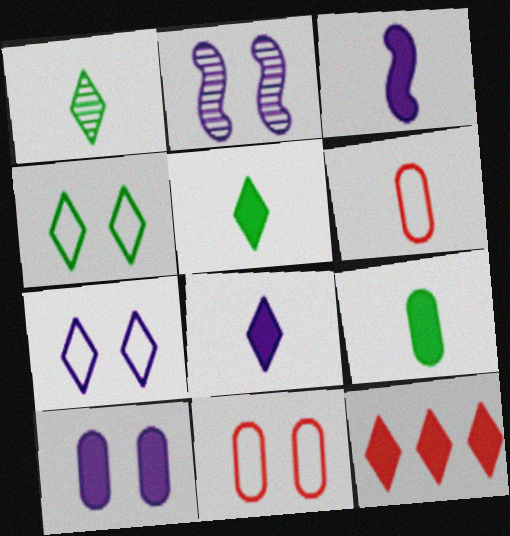[[1, 3, 6], 
[1, 7, 12], 
[2, 7, 10]]